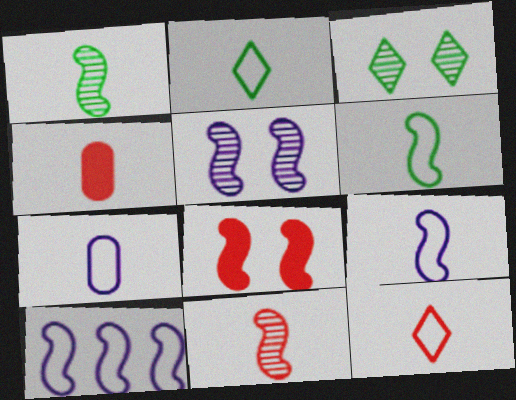[[1, 8, 10], 
[3, 4, 10], 
[4, 11, 12], 
[6, 7, 12]]